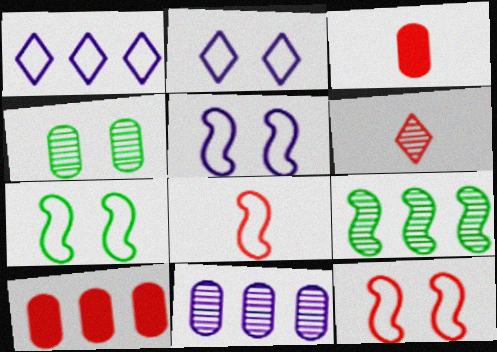[[1, 9, 10], 
[2, 3, 9], 
[3, 6, 8], 
[5, 7, 12], 
[6, 10, 12]]